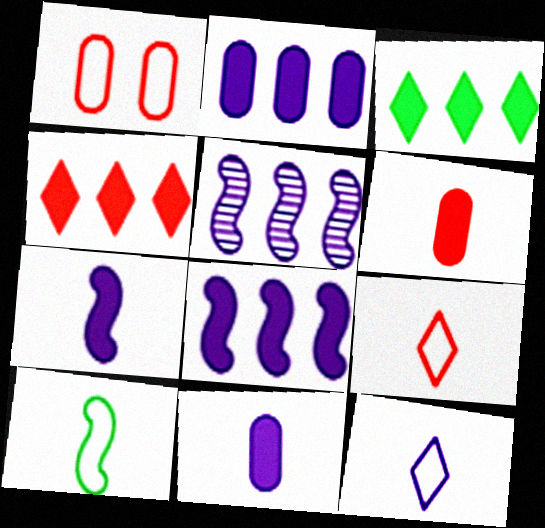[]